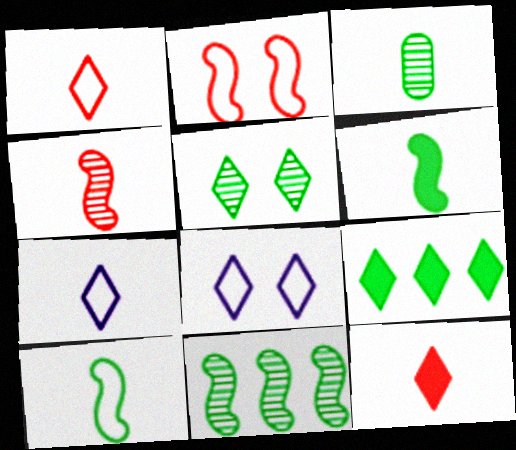[[3, 5, 11]]